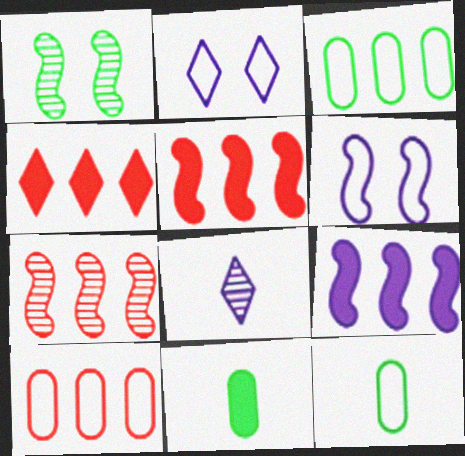[[2, 7, 11], 
[4, 7, 10]]